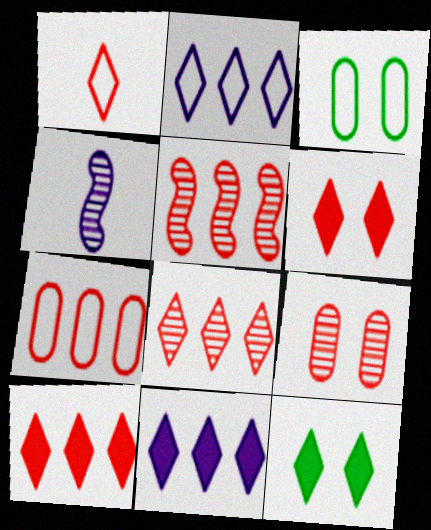[[1, 6, 8], 
[3, 4, 10], 
[4, 7, 12], 
[5, 7, 10]]